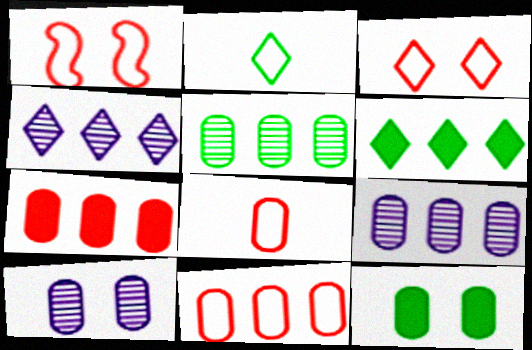[[8, 9, 12]]